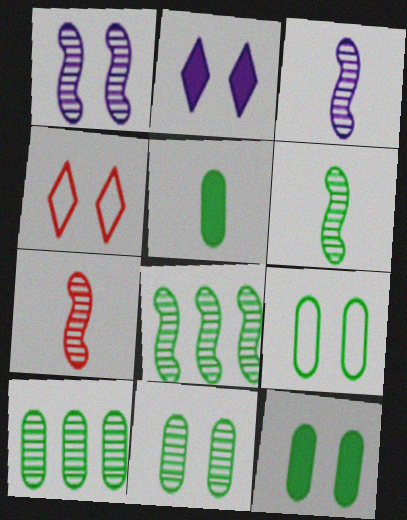[[1, 4, 12], 
[1, 7, 8], 
[3, 6, 7], 
[5, 9, 10], 
[9, 11, 12]]